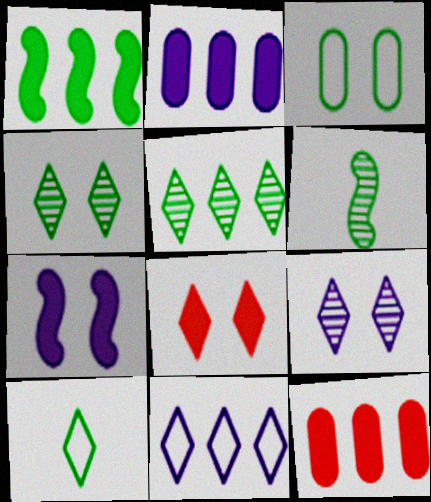[]